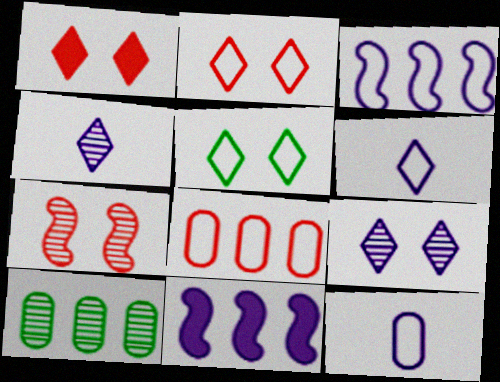[[1, 5, 9], 
[4, 7, 10], 
[9, 11, 12]]